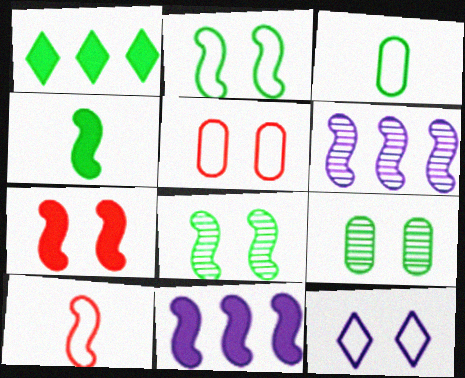[[1, 3, 8], 
[2, 5, 12], 
[4, 7, 11], 
[7, 9, 12], 
[8, 10, 11]]